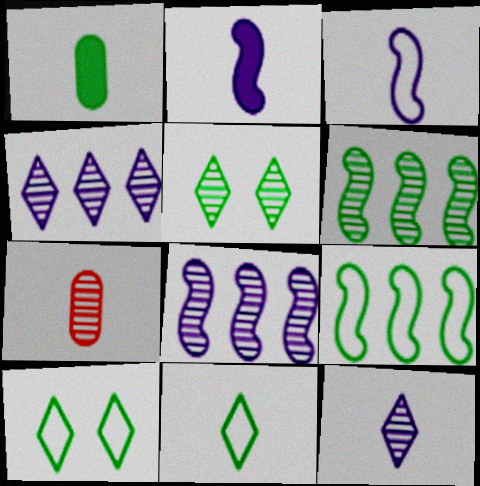[[1, 5, 9], 
[1, 6, 10], 
[2, 7, 11], 
[5, 7, 8]]